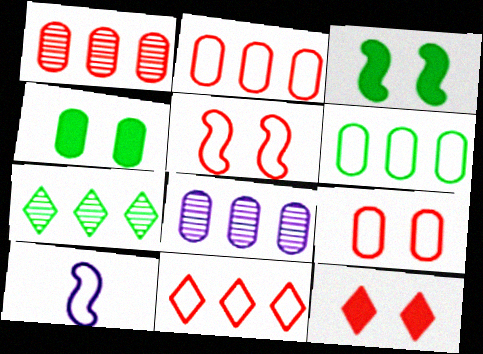[]